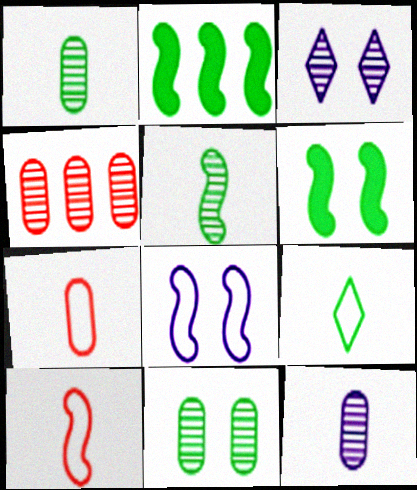[[2, 3, 7], 
[2, 9, 11], 
[3, 4, 5], 
[4, 11, 12]]